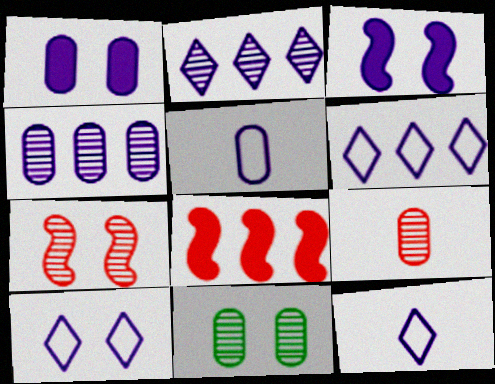[[1, 4, 5], 
[2, 3, 5], 
[3, 4, 12], 
[4, 9, 11], 
[6, 10, 12], 
[8, 11, 12]]